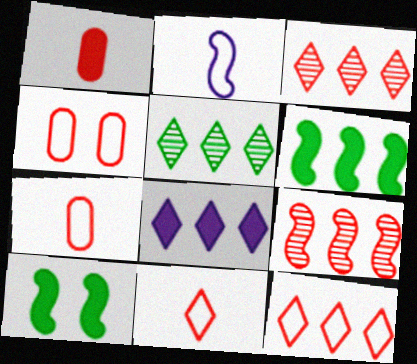[[1, 8, 10], 
[2, 9, 10], 
[5, 8, 12]]